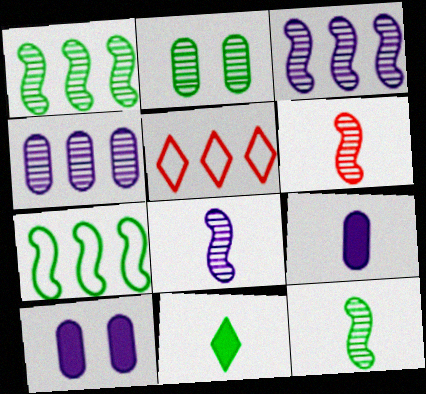[[2, 7, 11], 
[5, 10, 12], 
[6, 8, 12]]